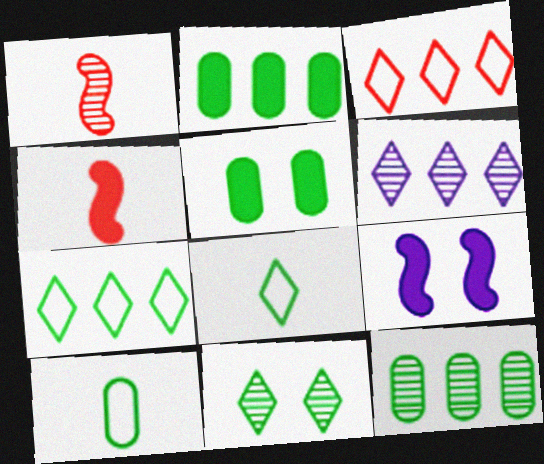[[5, 10, 12]]